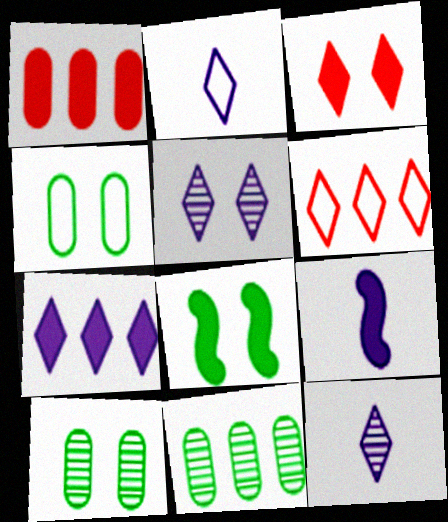[[2, 5, 7], 
[6, 9, 10]]